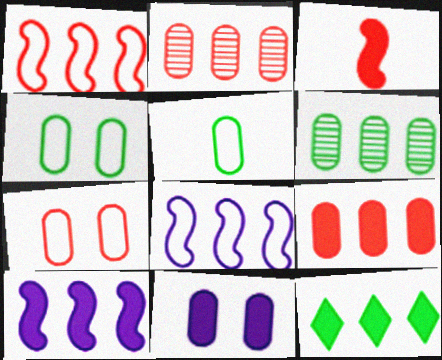[[2, 5, 11], 
[2, 8, 12], 
[3, 11, 12], 
[9, 10, 12]]